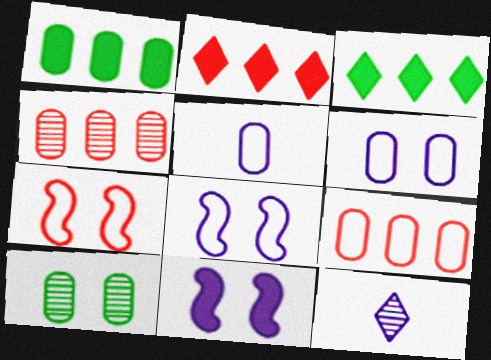[[1, 7, 12]]